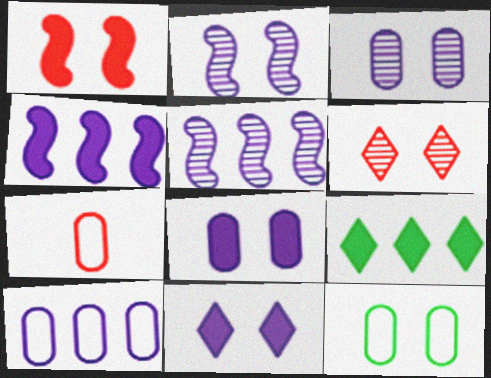[[2, 7, 9], 
[7, 10, 12]]